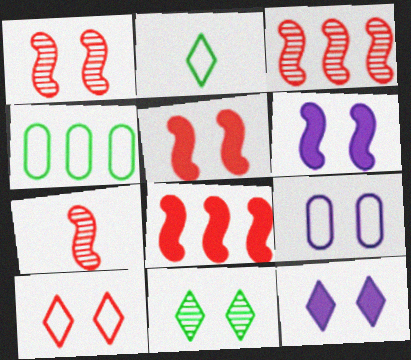[[1, 3, 7], 
[4, 7, 12], 
[5, 9, 11], 
[10, 11, 12]]